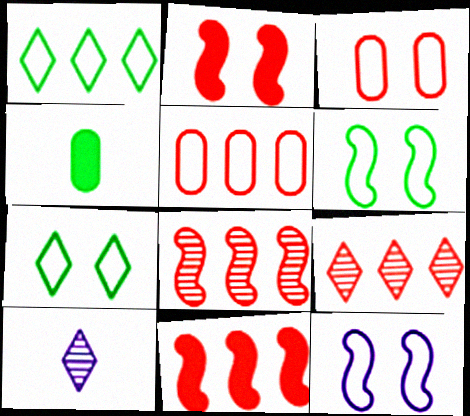[[3, 7, 12], 
[4, 9, 12], 
[5, 9, 11]]